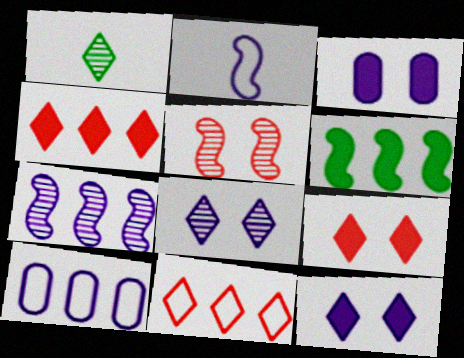[[1, 11, 12], 
[2, 5, 6]]